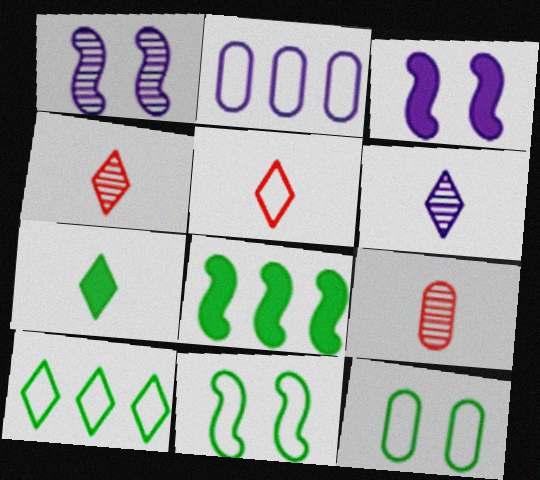[[2, 3, 6], 
[2, 5, 11], 
[3, 9, 10], 
[5, 6, 7]]